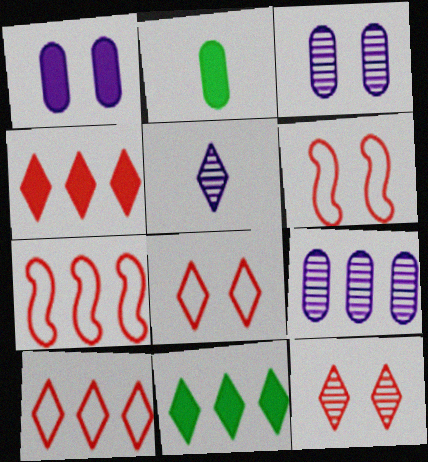[[5, 8, 11], 
[7, 9, 11]]